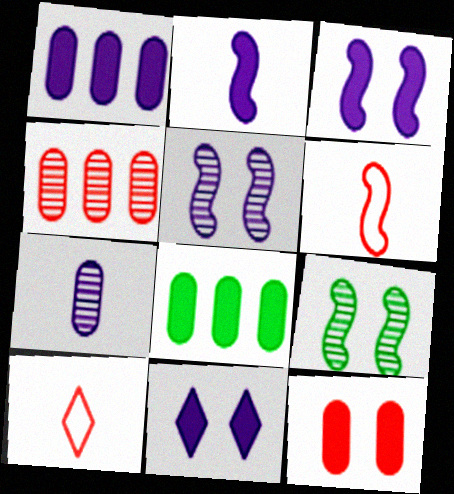[[1, 2, 11], 
[1, 9, 10], 
[5, 8, 10]]